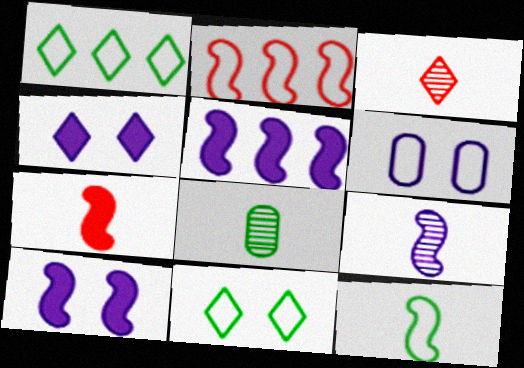[[1, 3, 4], 
[2, 4, 8], 
[3, 8, 9], 
[7, 9, 12]]